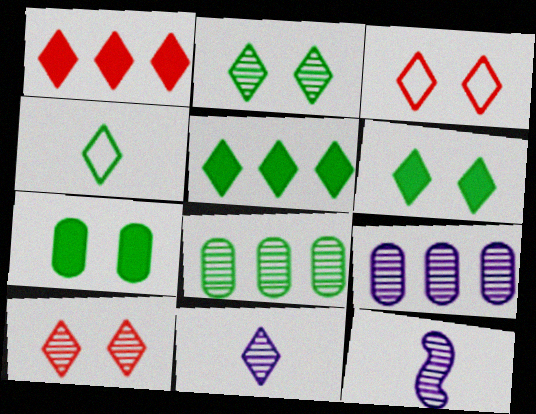[[2, 4, 5], 
[3, 5, 11], 
[8, 10, 12]]